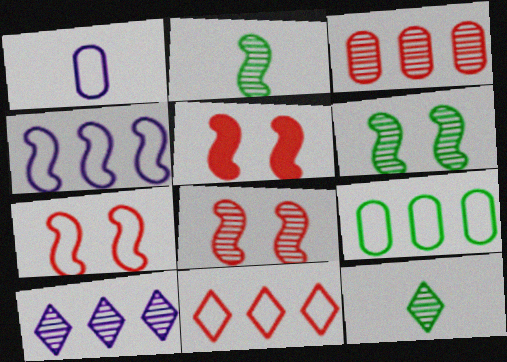[[2, 4, 5], 
[4, 9, 11], 
[5, 7, 8]]